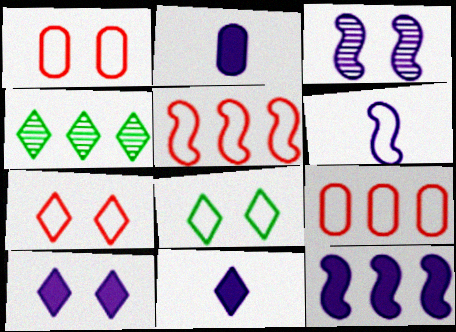[[2, 10, 12], 
[3, 6, 12], 
[4, 7, 11], 
[4, 9, 12], 
[6, 8, 9]]